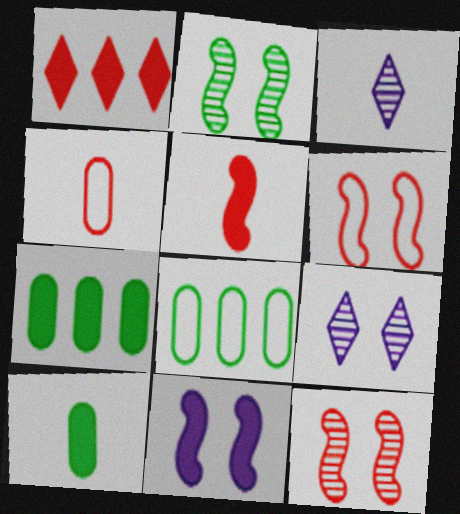[[1, 4, 12], 
[1, 10, 11], 
[2, 6, 11], 
[3, 6, 7], 
[5, 8, 9]]